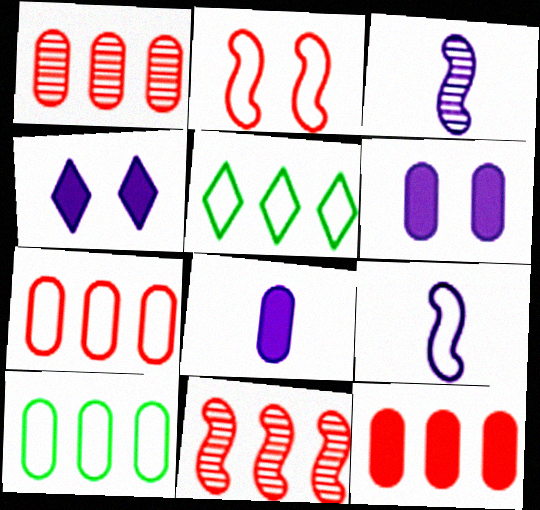[[1, 7, 12]]